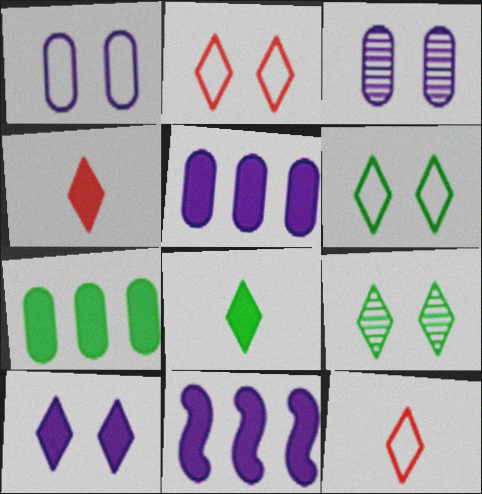[[2, 9, 10]]